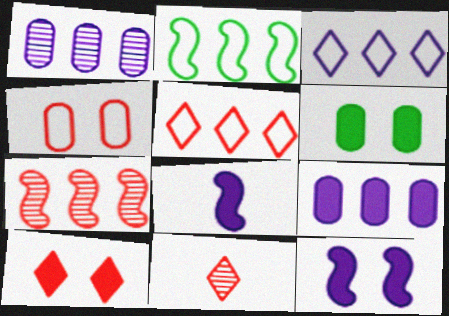[[5, 10, 11], 
[6, 10, 12]]